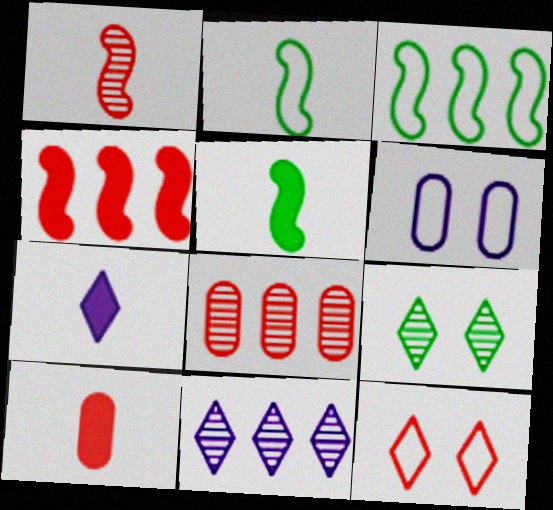[[5, 7, 10]]